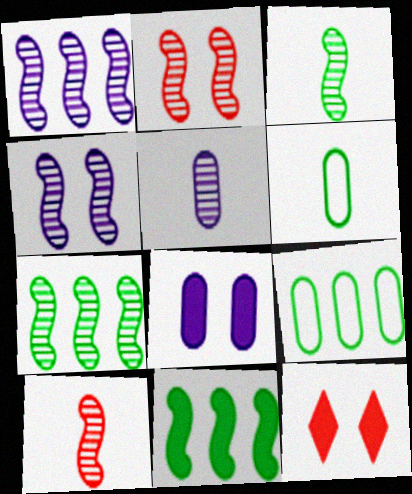[[1, 2, 3], 
[1, 6, 12], 
[4, 7, 10]]